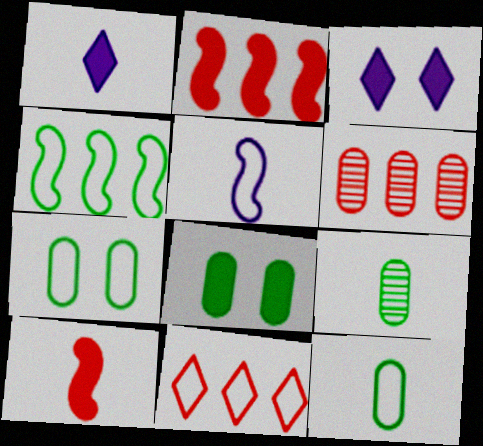[[1, 2, 8], 
[2, 6, 11], 
[5, 7, 11]]